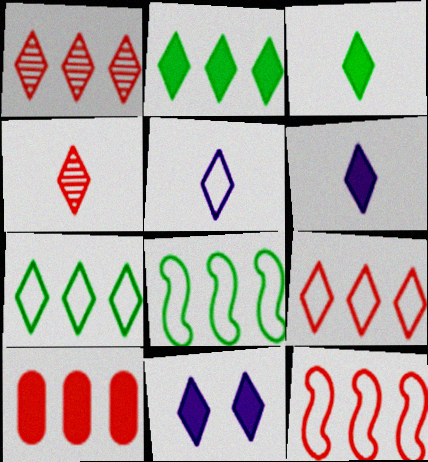[[1, 10, 12], 
[3, 4, 5], 
[4, 7, 11]]